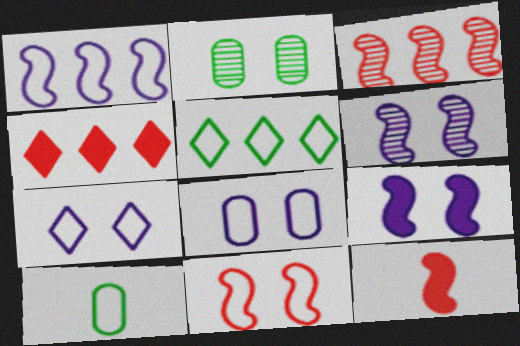[[3, 11, 12], 
[4, 6, 10]]